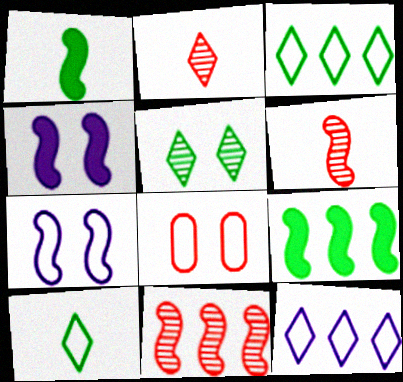[[1, 7, 11], 
[4, 5, 8], 
[6, 7, 9]]